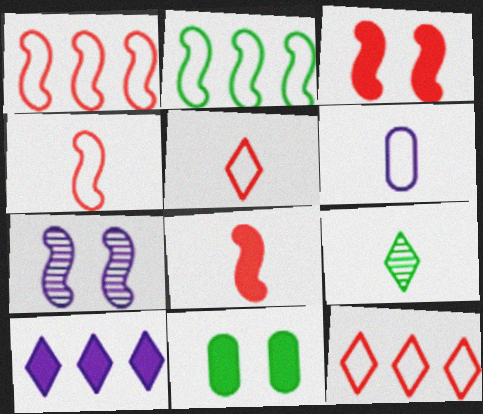[[2, 7, 8], 
[2, 9, 11], 
[6, 7, 10], 
[6, 8, 9], 
[8, 10, 11]]